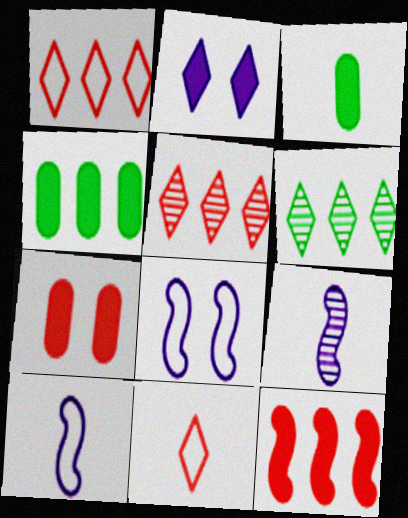[[2, 3, 12], 
[2, 6, 11], 
[3, 5, 8], 
[3, 9, 11], 
[6, 7, 10]]